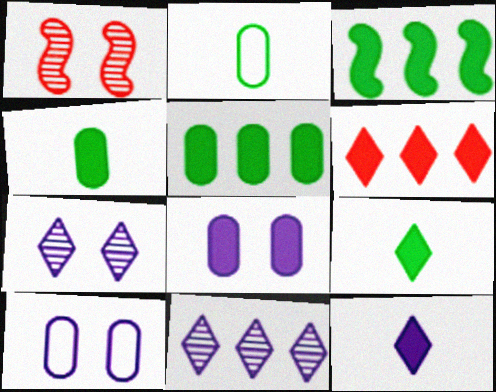[]